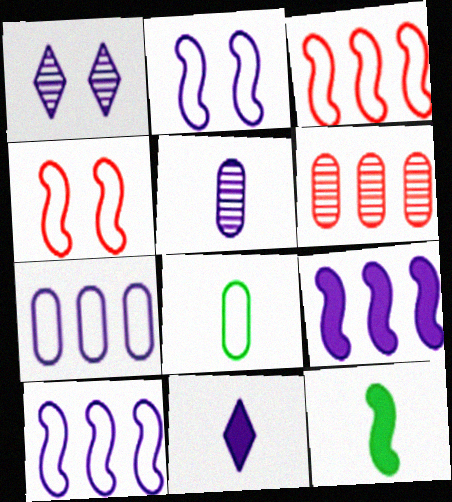[]